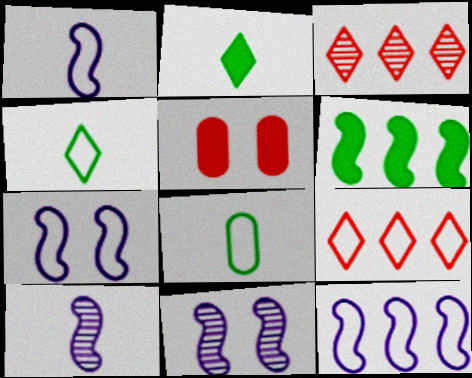[[1, 7, 12], 
[7, 8, 9]]